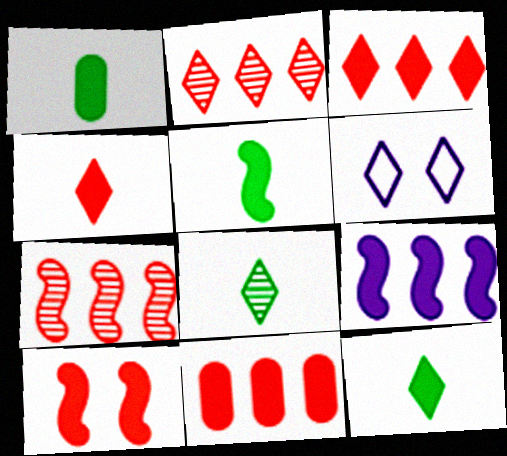[[1, 5, 12], 
[1, 6, 7], 
[2, 6, 12], 
[3, 6, 8], 
[4, 10, 11], 
[5, 9, 10]]